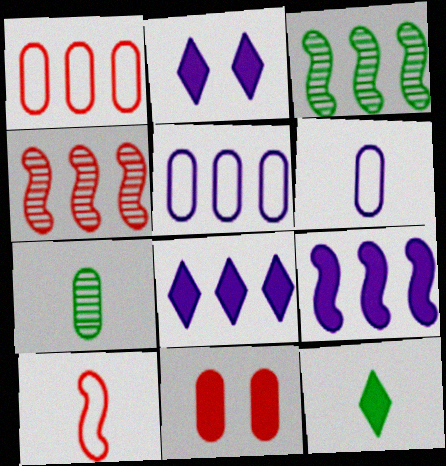[[1, 3, 8], 
[5, 7, 11], 
[9, 11, 12]]